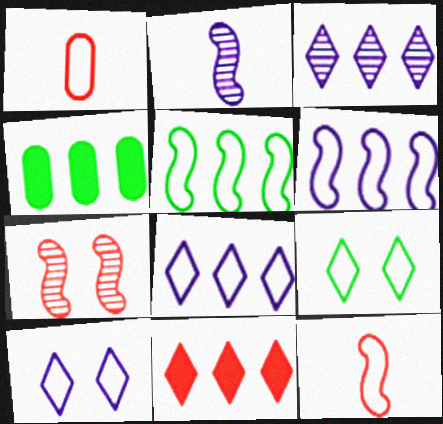[[1, 5, 10], 
[1, 6, 9], 
[1, 7, 11]]